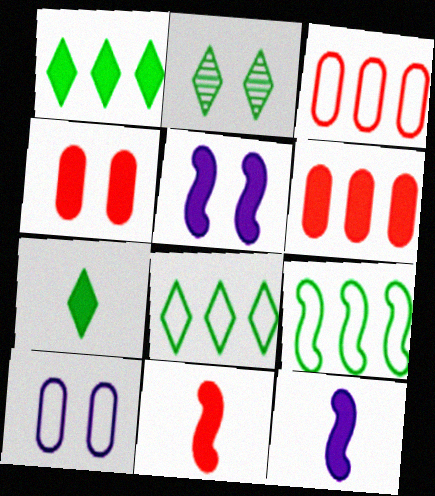[[1, 4, 12], 
[2, 3, 12], 
[2, 7, 8], 
[5, 6, 7]]